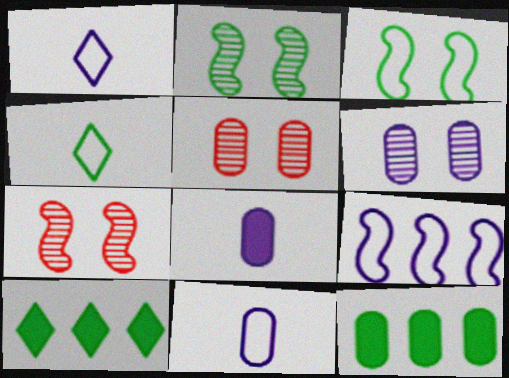[[1, 7, 12], 
[2, 4, 12], 
[5, 11, 12], 
[7, 10, 11]]